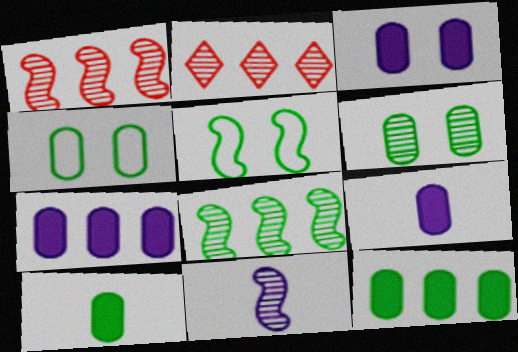[[2, 5, 9], 
[2, 6, 11], 
[3, 7, 9]]